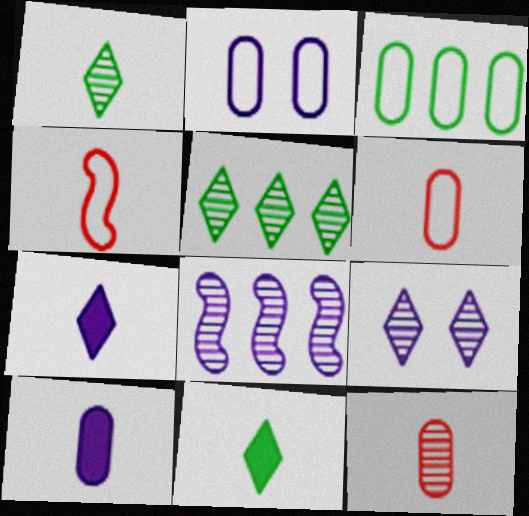[[1, 4, 10], 
[2, 3, 6], 
[2, 7, 8]]